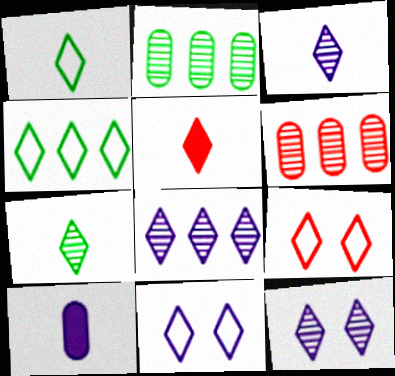[[1, 3, 5], 
[3, 8, 12], 
[4, 5, 12]]